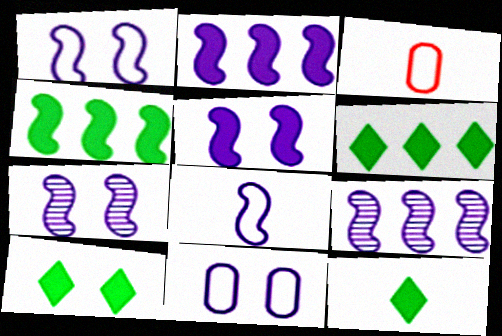[[1, 5, 7], 
[2, 7, 8], 
[3, 6, 7], 
[3, 9, 10], 
[5, 8, 9], 
[6, 10, 12]]